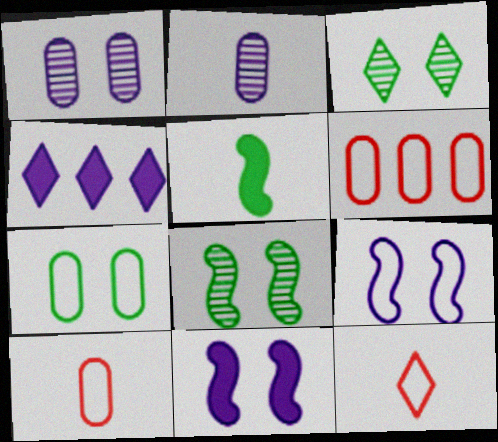[[2, 4, 9], 
[2, 5, 12], 
[3, 4, 12], 
[4, 8, 10]]